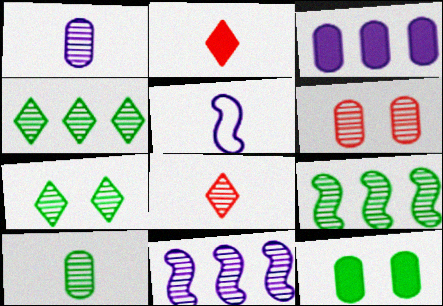[[2, 5, 10], 
[7, 9, 10]]